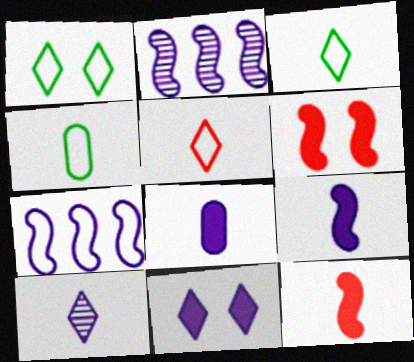[[4, 10, 12]]